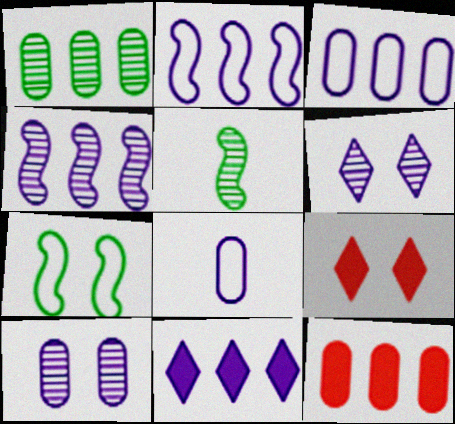[[1, 3, 12], 
[3, 4, 11], 
[3, 5, 9], 
[7, 9, 10]]